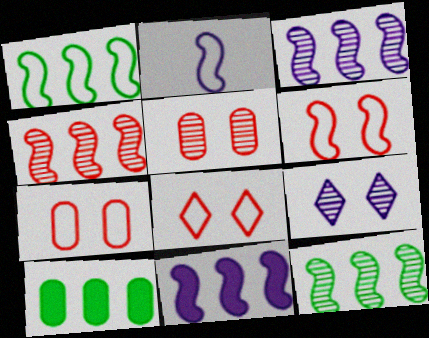[[1, 2, 6], 
[1, 4, 11], 
[3, 4, 12], 
[6, 7, 8]]